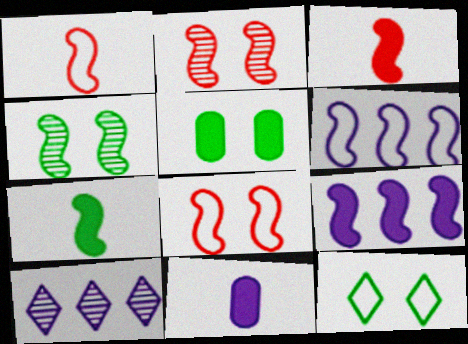[[1, 4, 9], 
[1, 5, 10], 
[2, 6, 7], 
[3, 4, 6], 
[4, 5, 12]]